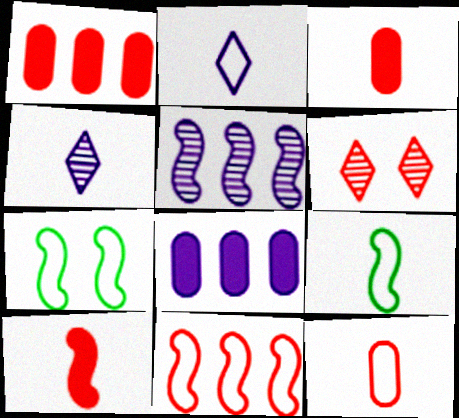[[1, 4, 7], 
[2, 9, 12], 
[3, 4, 9], 
[3, 6, 11], 
[5, 7, 10], 
[6, 8, 9]]